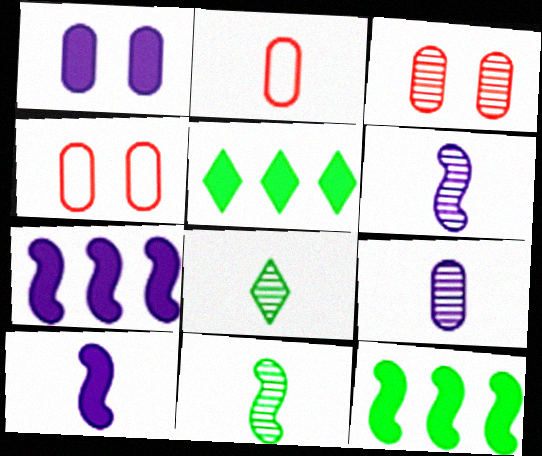[[2, 8, 10], 
[4, 5, 6], 
[4, 7, 8]]